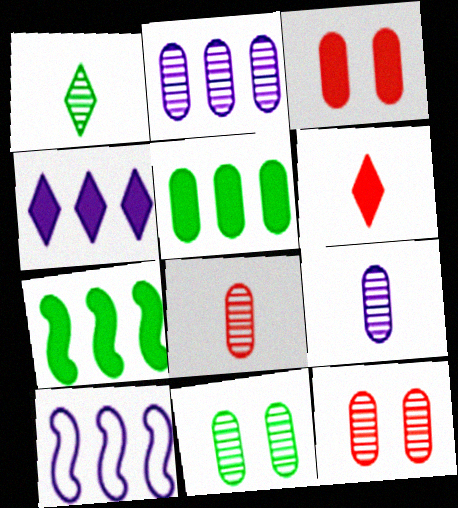[[1, 3, 10], 
[2, 4, 10], 
[2, 8, 11], 
[6, 10, 11]]